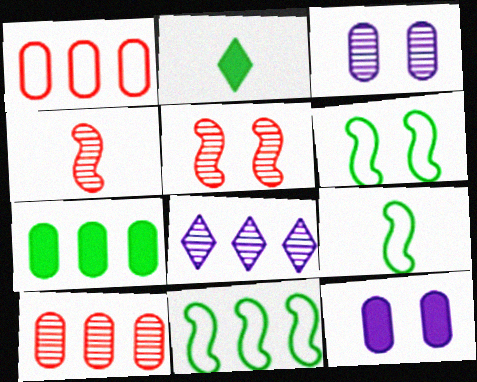[[6, 9, 11]]